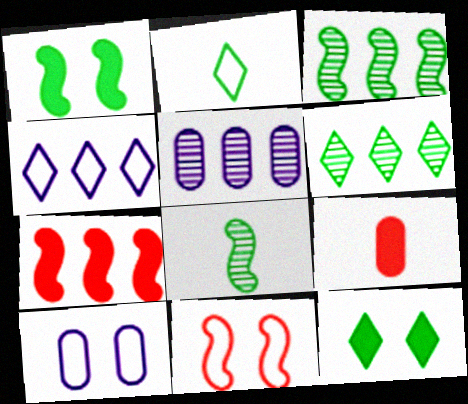[[2, 6, 12]]